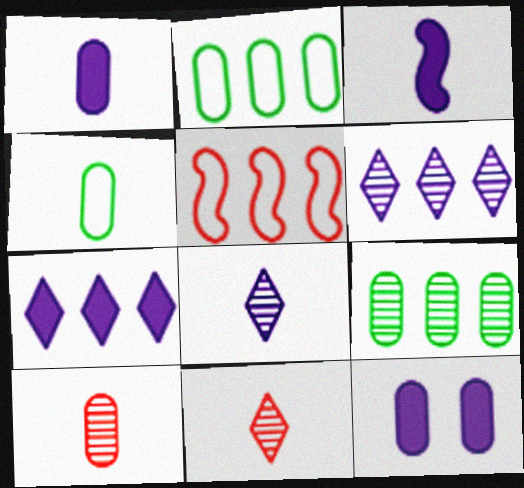[[1, 4, 10], 
[2, 10, 12], 
[3, 4, 11], 
[3, 7, 12], 
[5, 7, 9]]